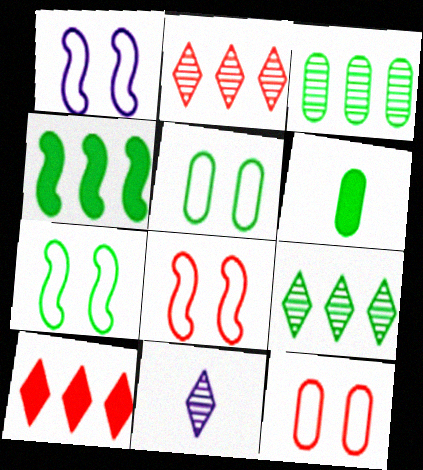[[1, 2, 6], 
[1, 7, 8], 
[3, 5, 6], 
[4, 11, 12], 
[6, 7, 9]]